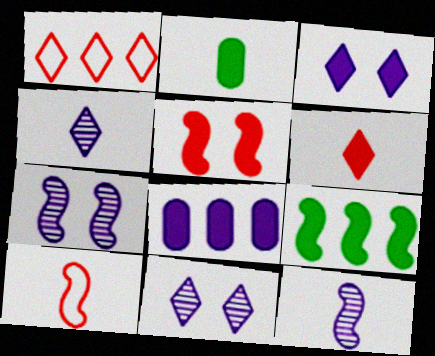[[1, 2, 7], 
[2, 4, 10], 
[7, 9, 10]]